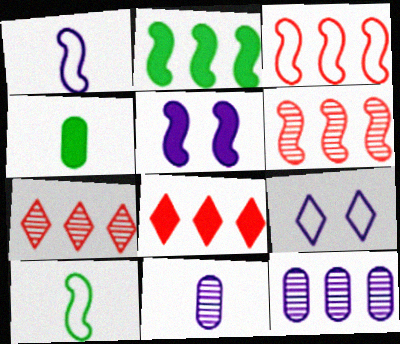[[4, 5, 8], 
[4, 6, 9], 
[5, 6, 10]]